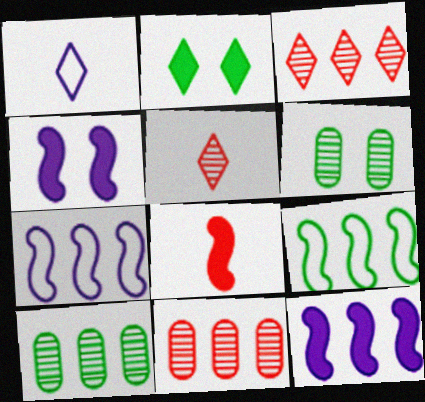[[1, 2, 3]]